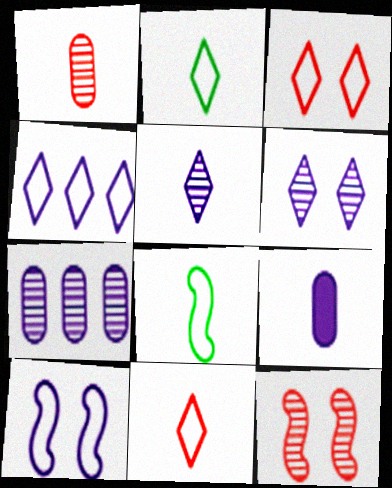[[2, 3, 4]]